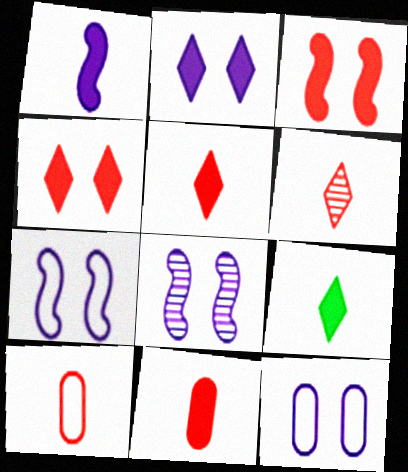[[1, 9, 11], 
[2, 8, 12]]